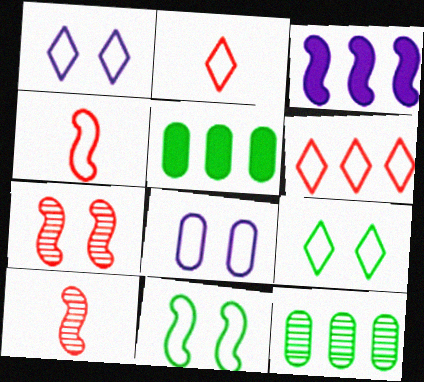[[1, 5, 10], 
[3, 6, 12], 
[3, 10, 11]]